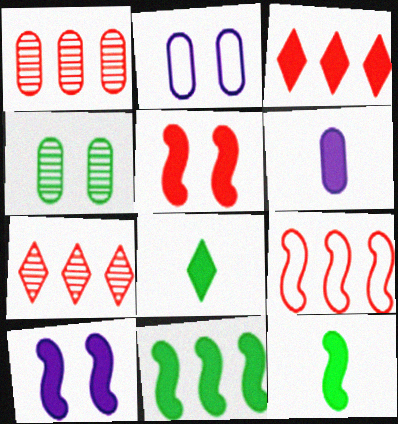[[1, 3, 9], 
[2, 7, 12]]